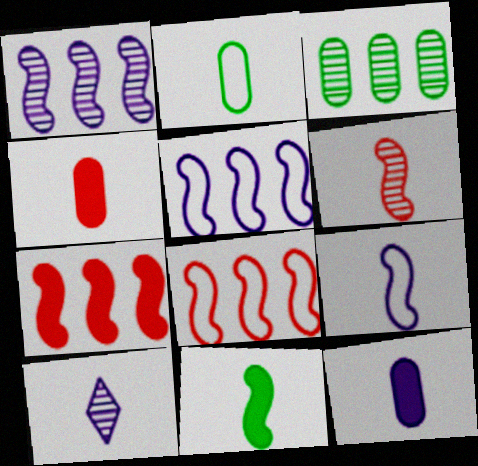[[6, 9, 11], 
[9, 10, 12]]